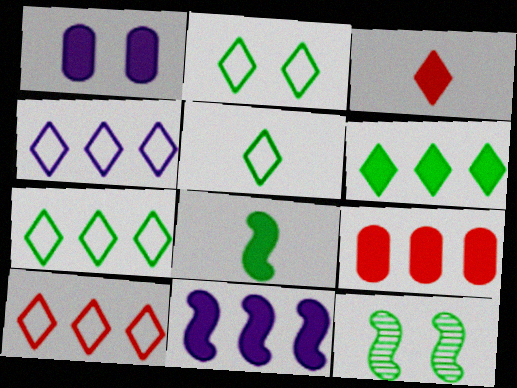[[2, 5, 7], 
[4, 7, 10], 
[6, 9, 11]]